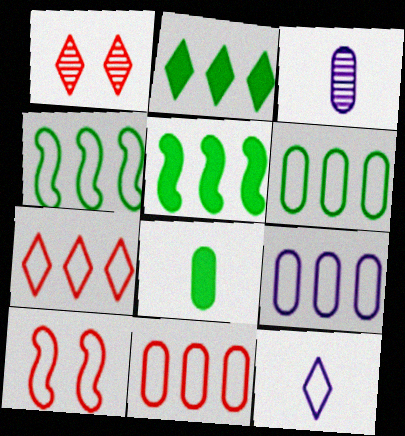[[1, 2, 12], 
[2, 3, 10], 
[4, 7, 9], 
[6, 9, 11], 
[6, 10, 12]]